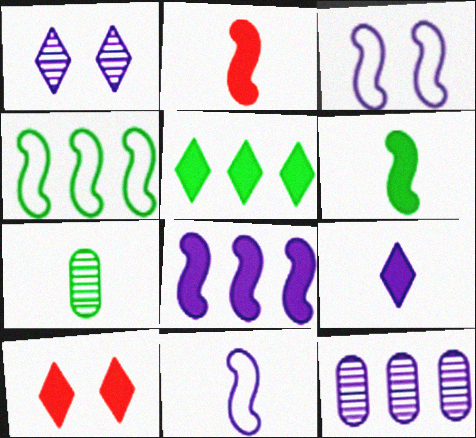[[3, 9, 12], 
[5, 9, 10]]